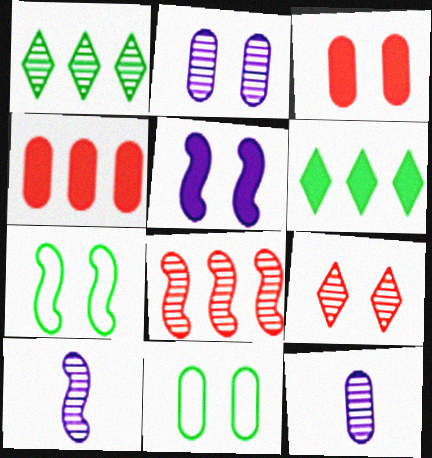[[2, 3, 11], 
[4, 11, 12], 
[5, 9, 11]]